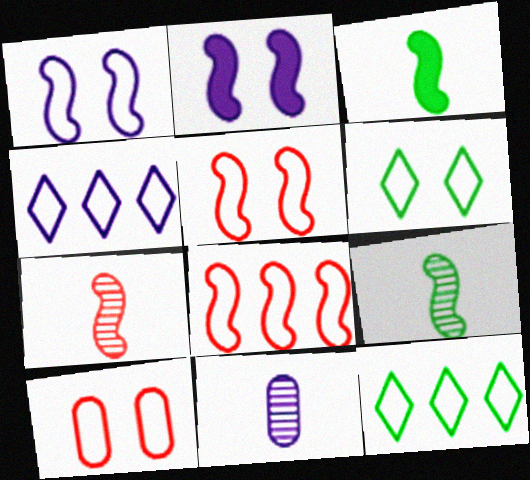[[1, 6, 10], 
[2, 4, 11], 
[2, 8, 9]]